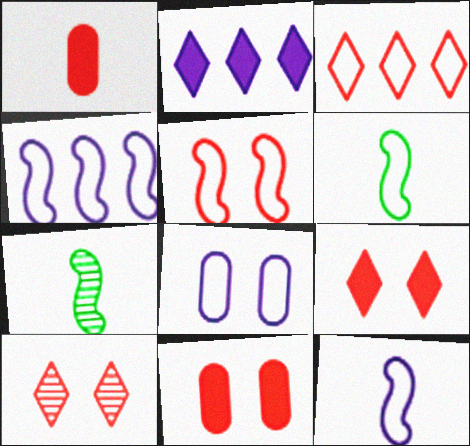[[3, 6, 8], 
[4, 5, 6], 
[5, 10, 11]]